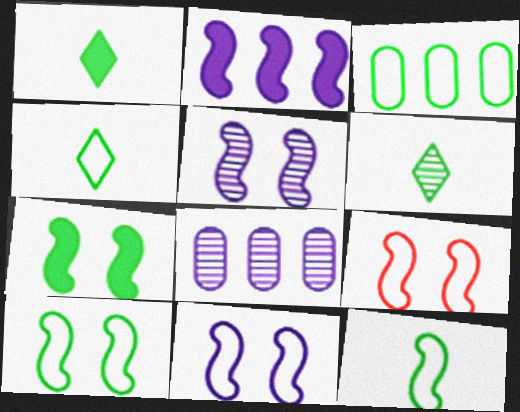[[1, 4, 6], 
[1, 8, 9], 
[3, 4, 10], 
[3, 6, 7], 
[5, 7, 9], 
[9, 10, 11]]